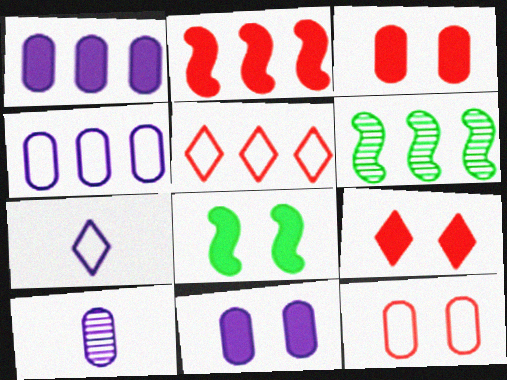[[1, 5, 6], 
[3, 6, 7], 
[4, 10, 11], 
[5, 8, 10], 
[8, 9, 11]]